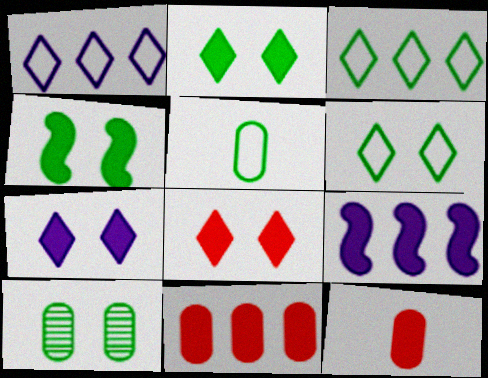[[2, 7, 8], 
[2, 9, 12], 
[4, 6, 10]]